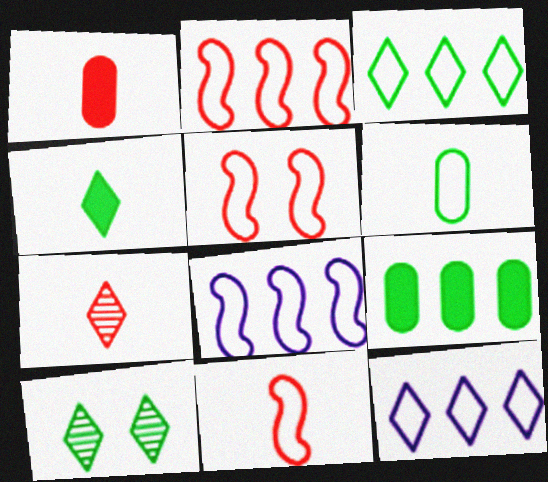[[1, 7, 11], 
[1, 8, 10], 
[2, 5, 11], 
[3, 4, 10], 
[5, 6, 12]]